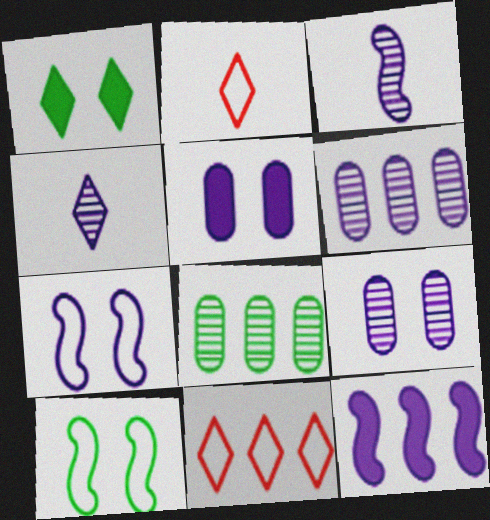[[1, 4, 11], 
[3, 7, 12], 
[8, 11, 12]]